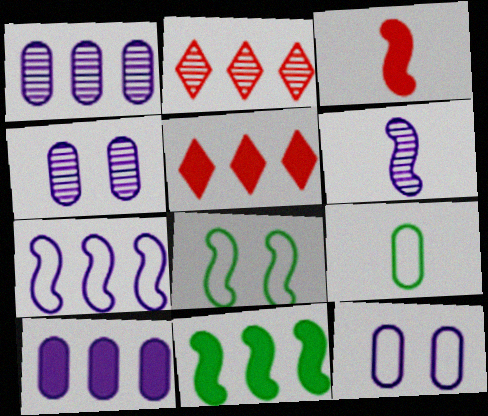[[5, 10, 11]]